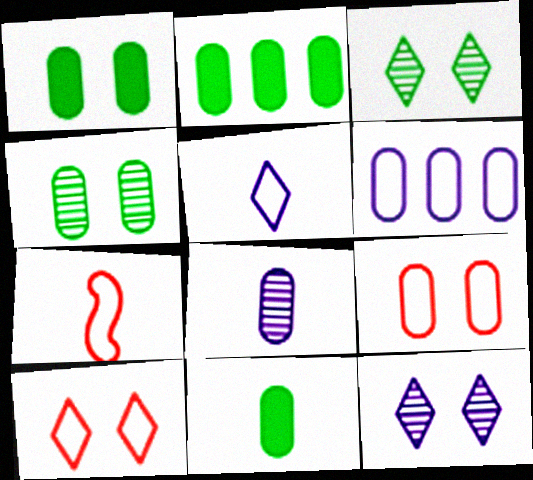[[1, 2, 11], 
[2, 7, 12], 
[2, 8, 9]]